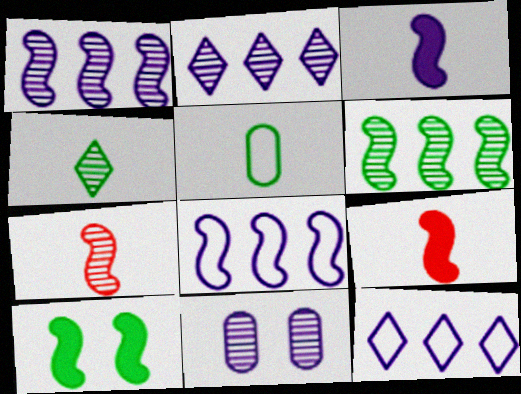[[3, 11, 12], 
[7, 8, 10]]